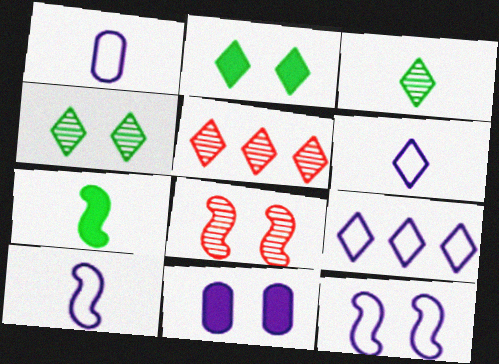[[1, 6, 10], 
[1, 9, 12], 
[2, 5, 6]]